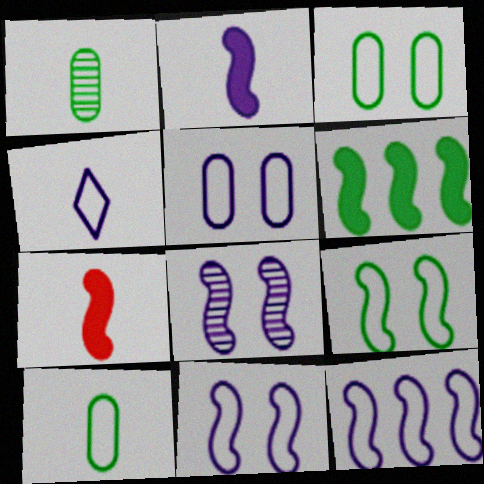[[1, 4, 7], 
[2, 8, 12], 
[4, 5, 12]]